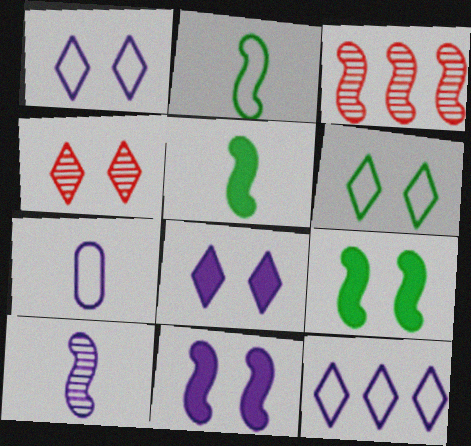[[2, 3, 11], 
[4, 6, 8]]